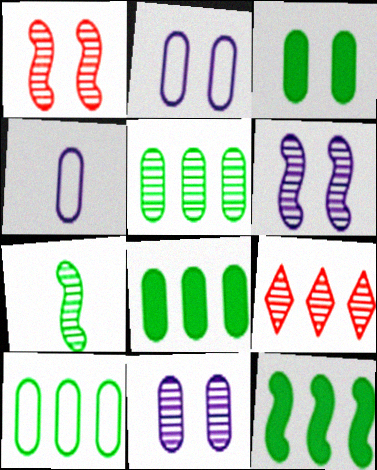[[5, 8, 10], 
[7, 9, 11]]